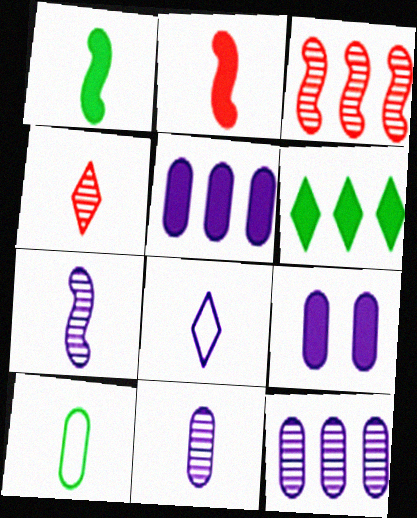[[2, 6, 9]]